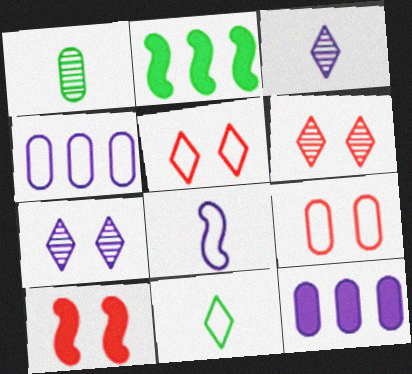[[1, 9, 12], 
[2, 3, 9], 
[6, 9, 10], 
[7, 8, 12]]